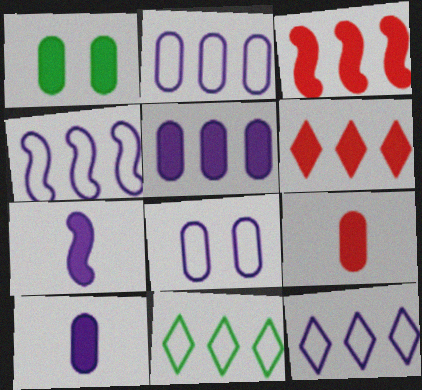[[1, 5, 9], 
[1, 6, 7], 
[2, 4, 12]]